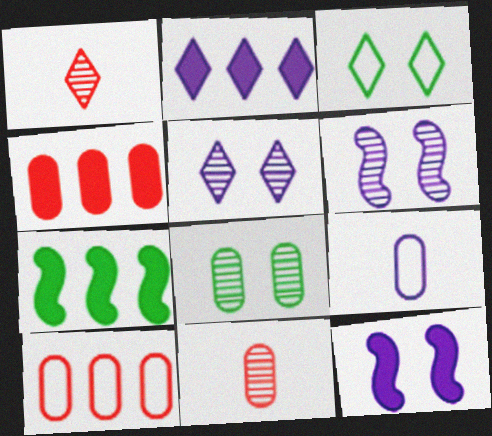[[1, 2, 3], 
[2, 4, 7], 
[2, 6, 9], 
[4, 8, 9]]